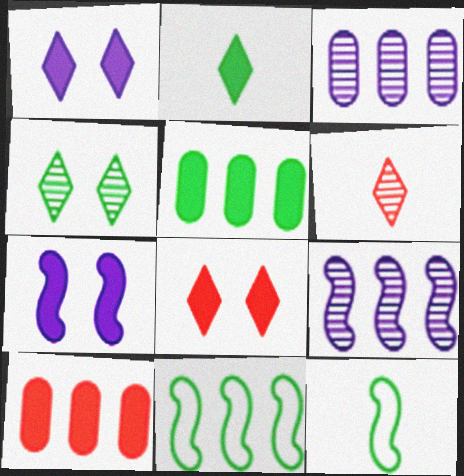[[2, 7, 10], 
[3, 8, 12], 
[4, 5, 12]]